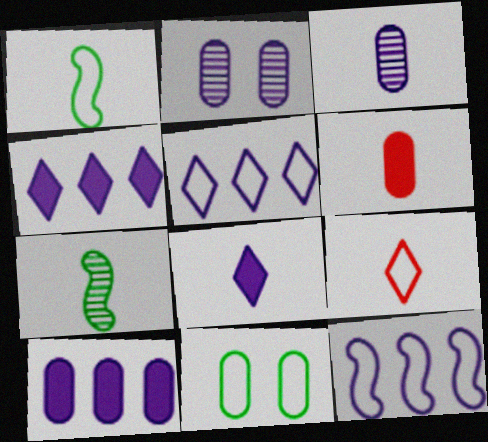[[2, 8, 12], 
[9, 11, 12]]